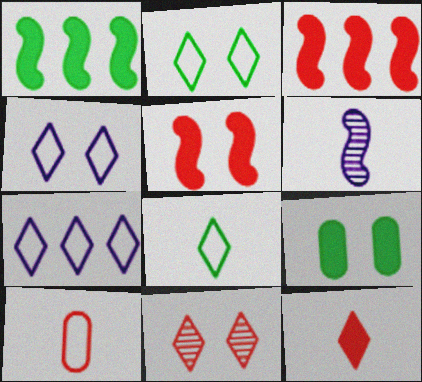[[3, 10, 11]]